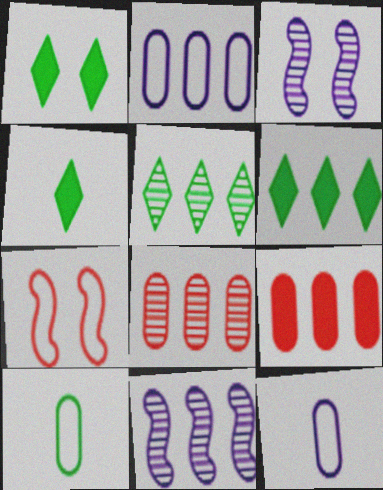[[1, 4, 6], 
[5, 8, 11]]